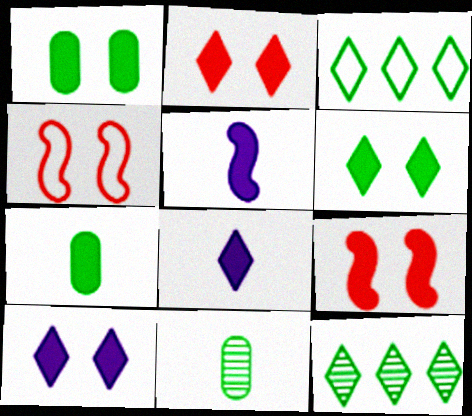[[1, 9, 10], 
[2, 6, 10]]